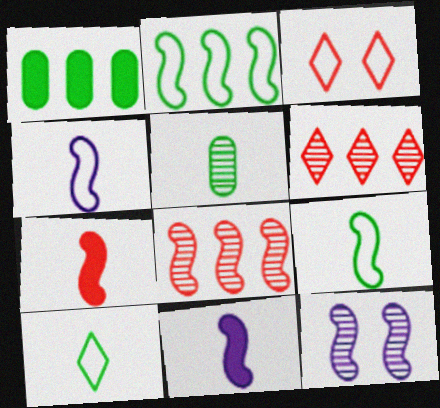[[2, 7, 12], 
[5, 6, 12]]